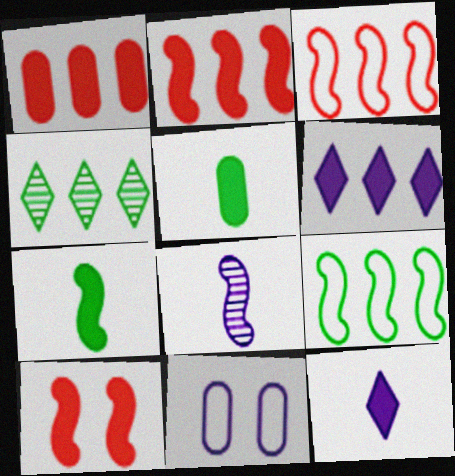[[5, 6, 10], 
[6, 8, 11], 
[8, 9, 10]]